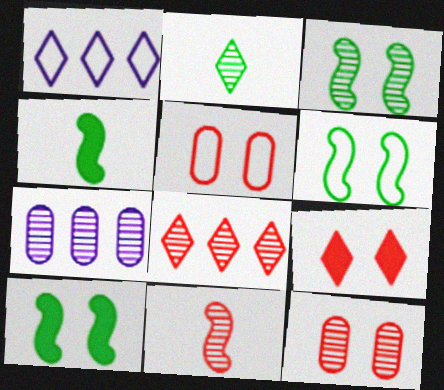[[1, 2, 9], 
[1, 4, 12], 
[3, 6, 10], 
[8, 11, 12]]